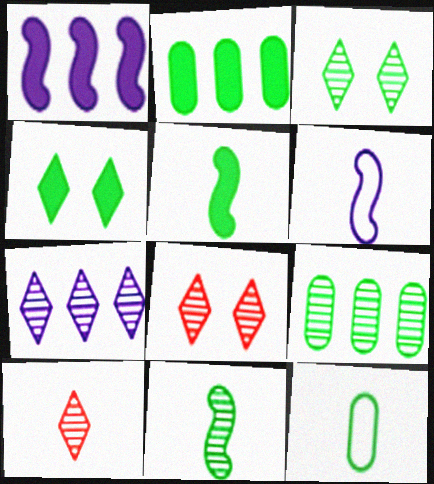[[1, 8, 12], 
[2, 4, 5], 
[2, 6, 8], 
[3, 7, 10], 
[3, 9, 11]]